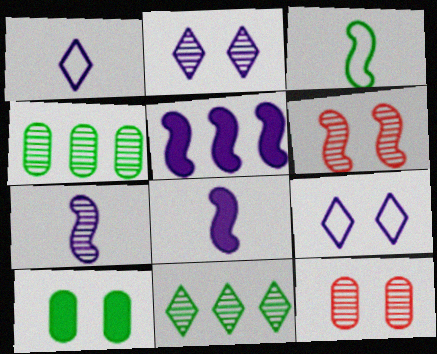[[3, 5, 6], 
[3, 10, 11], 
[6, 9, 10], 
[7, 11, 12]]